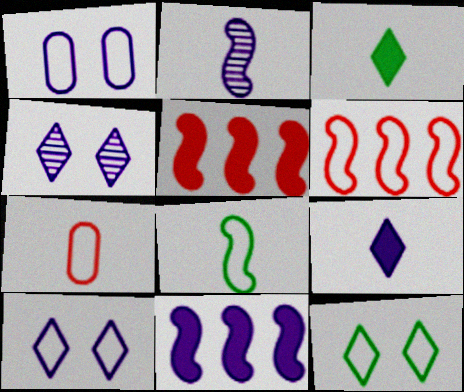[[2, 3, 7]]